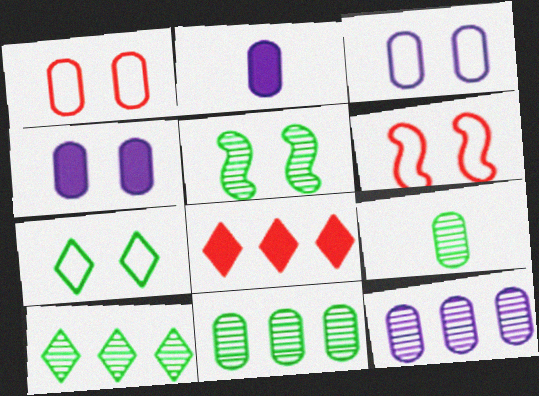[[1, 2, 11], 
[2, 3, 12], 
[2, 6, 10], 
[3, 6, 7], 
[5, 9, 10]]